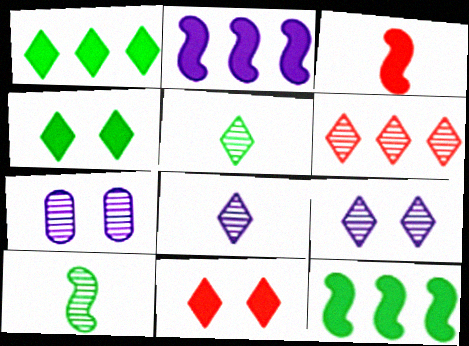[[5, 6, 9], 
[6, 7, 10]]